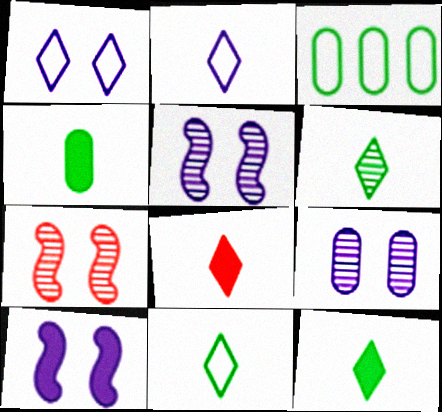[[1, 9, 10], 
[2, 6, 8], 
[3, 5, 8], 
[6, 11, 12]]